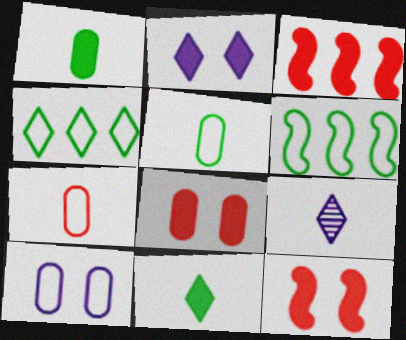[[1, 2, 3], 
[6, 8, 9]]